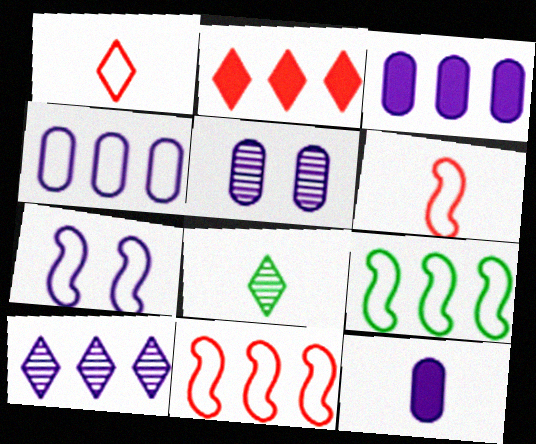[[4, 5, 12], 
[6, 7, 9], 
[6, 8, 12], 
[7, 10, 12]]